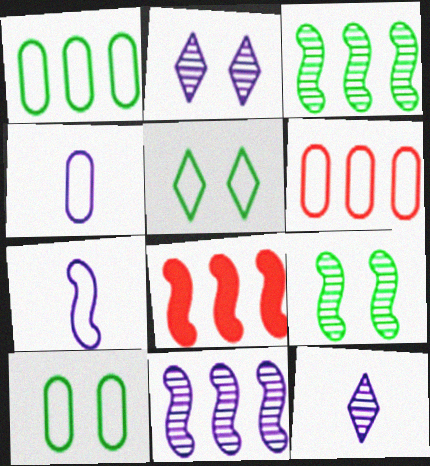[[4, 6, 10], 
[5, 6, 7], 
[7, 8, 9], 
[8, 10, 12]]